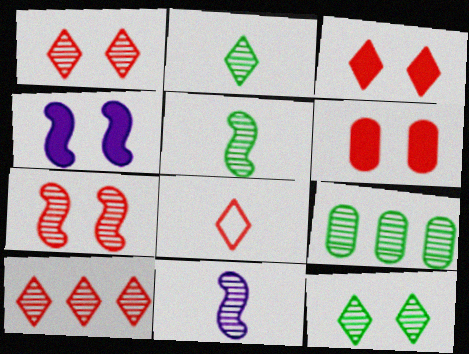[[1, 9, 11], 
[3, 8, 10], 
[4, 8, 9], 
[5, 9, 12]]